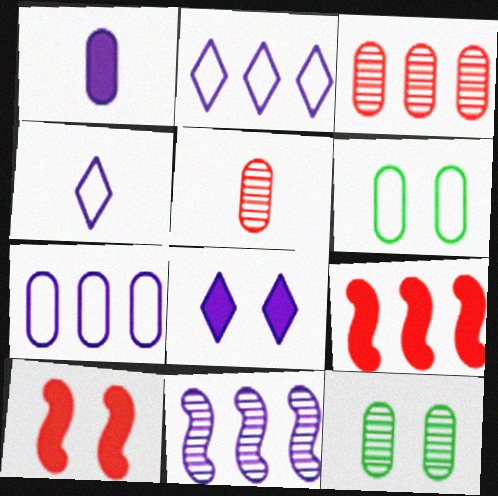[[1, 3, 6], 
[4, 9, 12]]